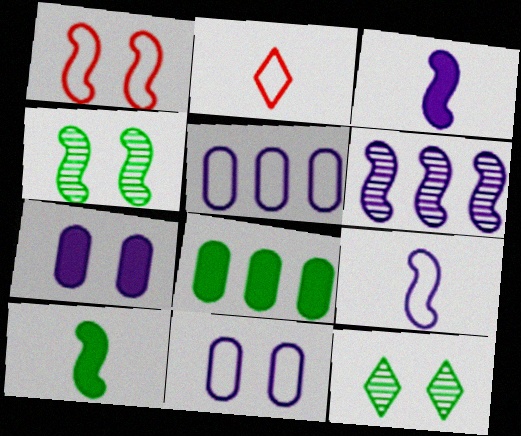[[1, 6, 10], 
[1, 7, 12]]